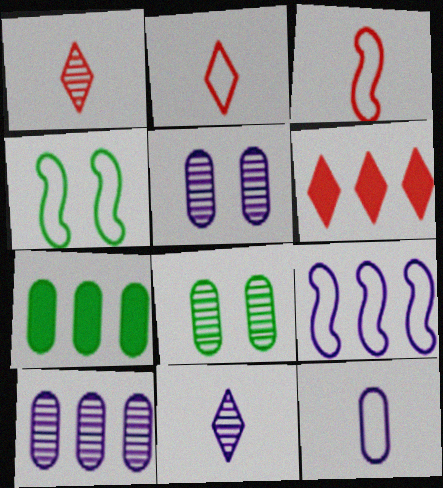[[3, 4, 9]]